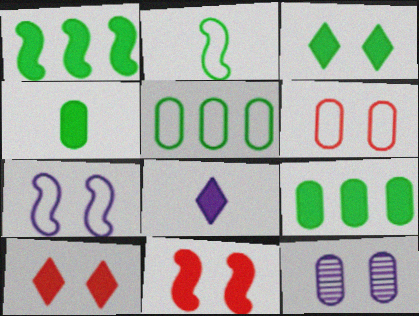[[1, 3, 4], 
[8, 9, 11]]